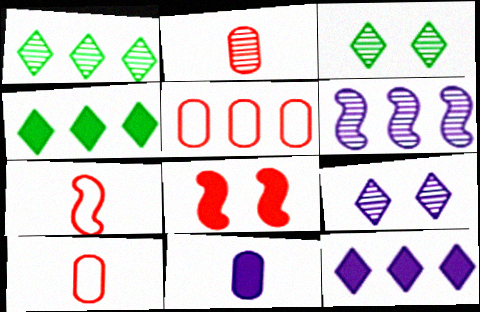[[2, 3, 6], 
[4, 5, 6], 
[4, 8, 11]]